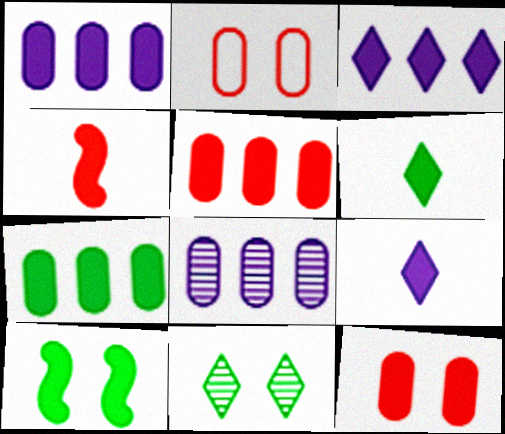[[1, 5, 7], 
[5, 9, 10], 
[6, 7, 10]]